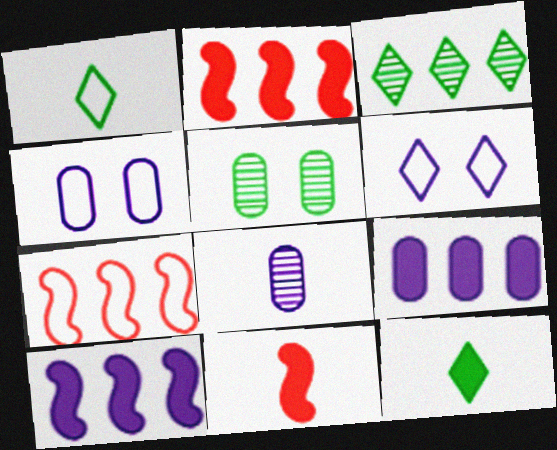[[1, 4, 7], 
[1, 8, 11], 
[3, 4, 11], 
[3, 7, 9], 
[4, 8, 9], 
[6, 8, 10]]